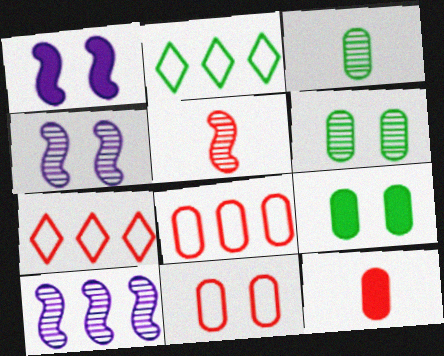[[1, 3, 7], 
[2, 4, 12]]